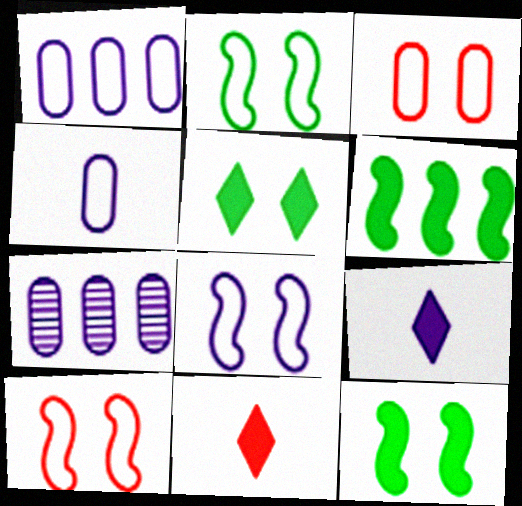[[2, 7, 11], 
[2, 8, 10], 
[7, 8, 9]]